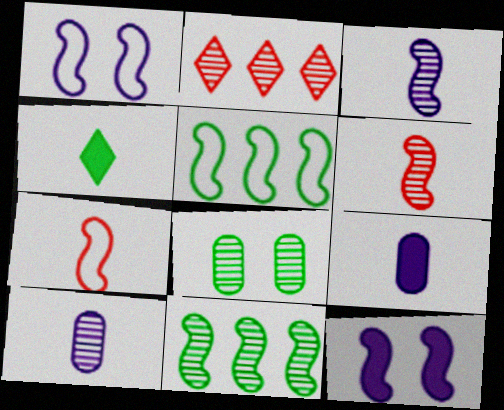[[1, 5, 7], 
[2, 3, 8], 
[4, 5, 8], 
[4, 7, 10], 
[5, 6, 12], 
[7, 11, 12]]